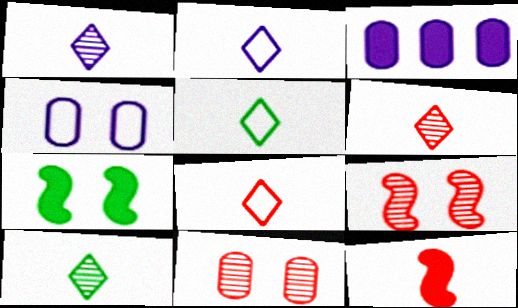[[1, 6, 10], 
[2, 5, 8], 
[3, 5, 9]]